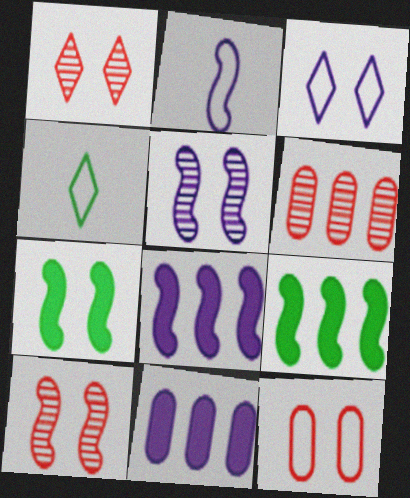[[2, 5, 8], 
[2, 9, 10], 
[4, 10, 11]]